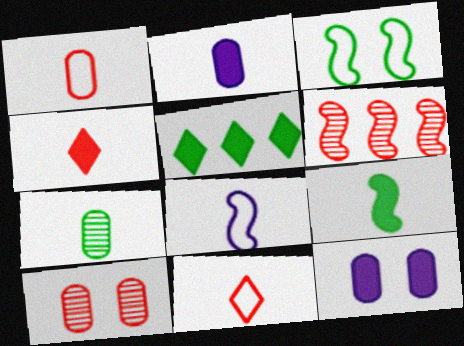[[1, 2, 7], 
[2, 4, 9], 
[3, 5, 7], 
[4, 7, 8], 
[5, 8, 10]]